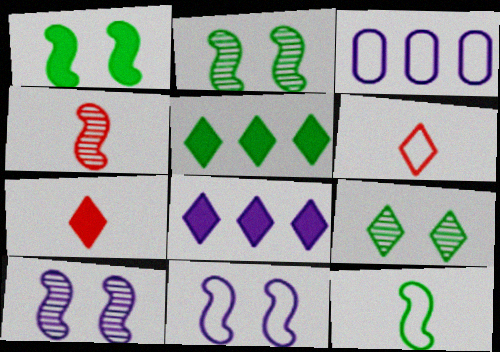[[2, 3, 7], 
[6, 8, 9]]